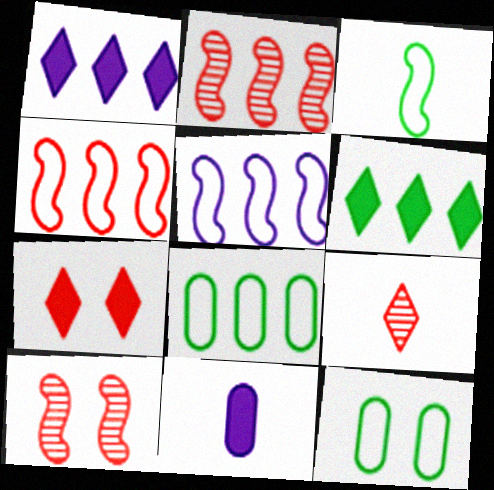[[1, 2, 8], 
[3, 9, 11]]